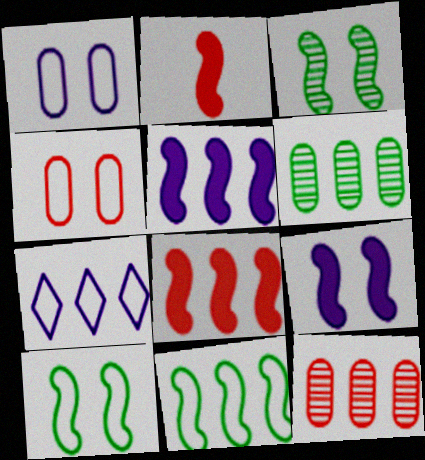[[6, 7, 8]]